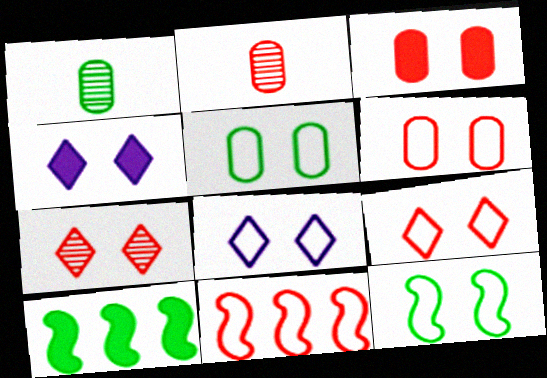[[1, 4, 11], 
[2, 8, 10], 
[6, 8, 12]]